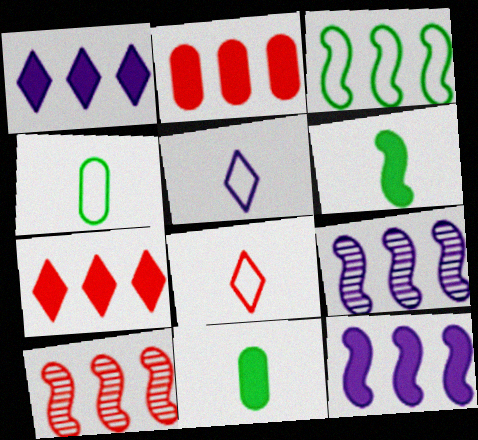[[3, 10, 12]]